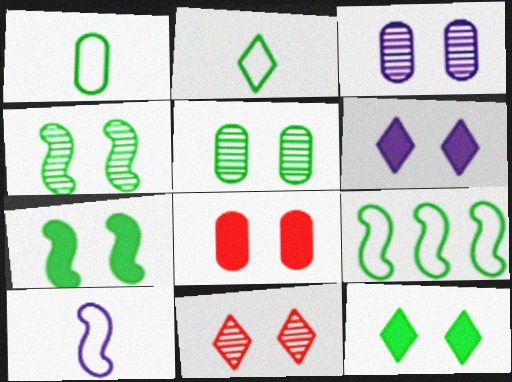[[3, 4, 11], 
[6, 7, 8]]